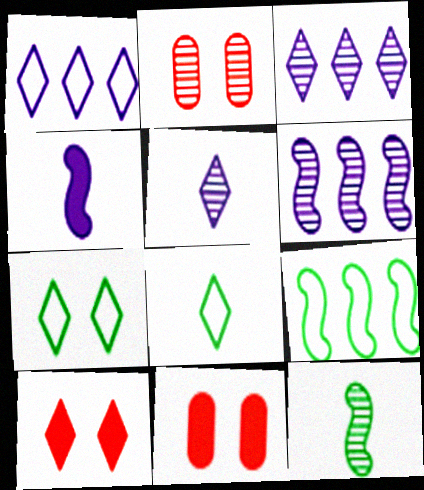[[1, 11, 12], 
[2, 3, 12], 
[3, 8, 10], 
[5, 9, 11], 
[6, 8, 11]]